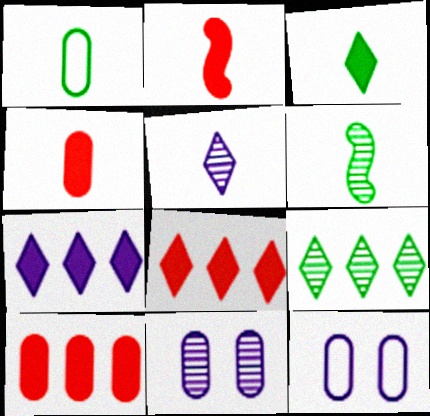[[1, 2, 5], 
[1, 3, 6], 
[1, 10, 11], 
[2, 9, 12], 
[6, 8, 12]]